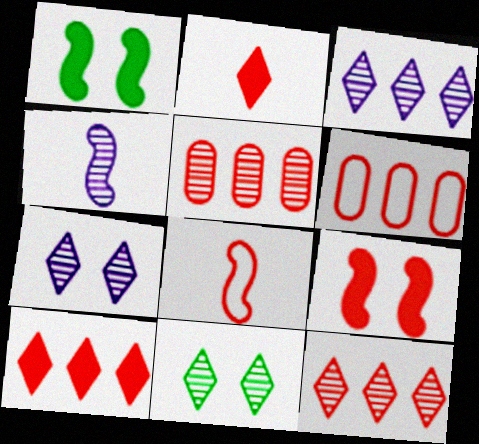[[4, 5, 11]]